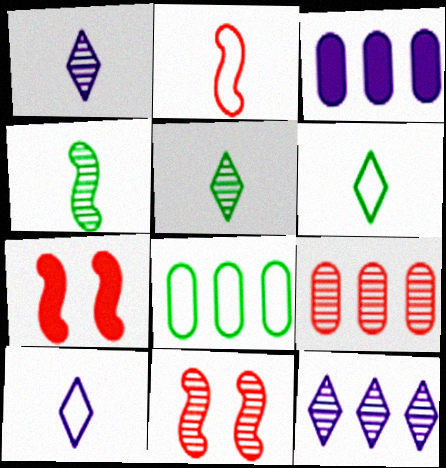[[1, 7, 8], 
[3, 6, 11], 
[3, 8, 9]]